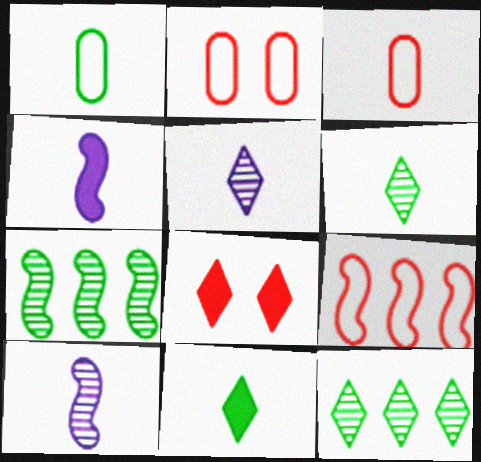[[2, 4, 12], 
[3, 4, 6], 
[3, 10, 11]]